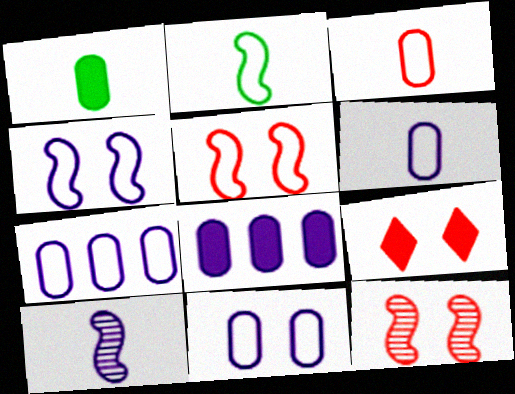[[6, 7, 11]]